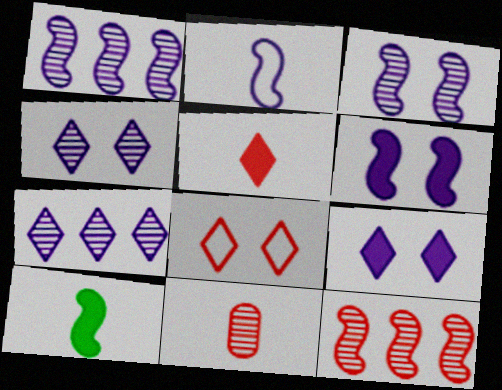[[1, 2, 6]]